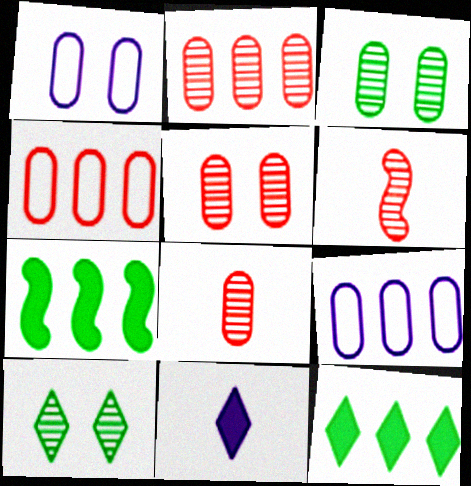[[1, 6, 12], 
[2, 5, 8]]